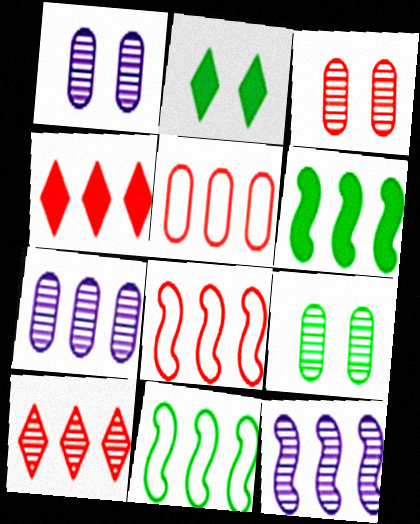[[1, 3, 9], 
[4, 7, 11], 
[6, 8, 12]]